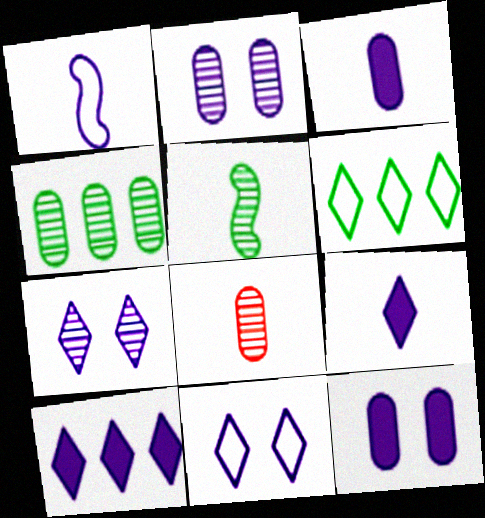[[1, 2, 10], 
[2, 4, 8]]